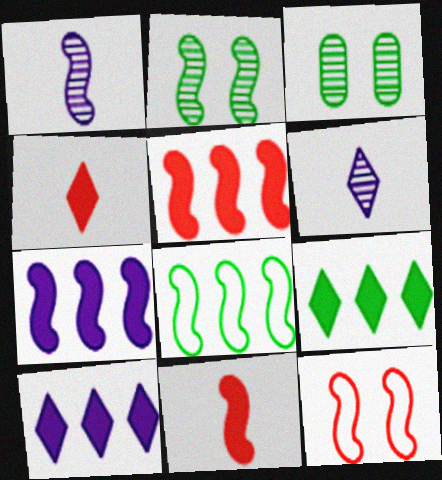[]